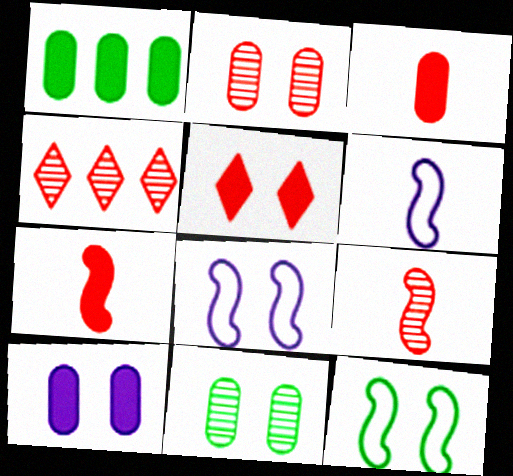[[1, 3, 10], 
[2, 4, 9], 
[5, 8, 11]]